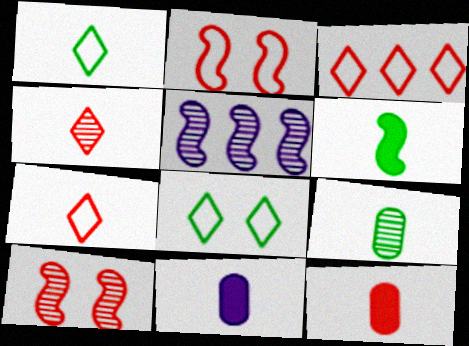[[1, 6, 9], 
[2, 5, 6], 
[3, 10, 12], 
[5, 8, 12]]